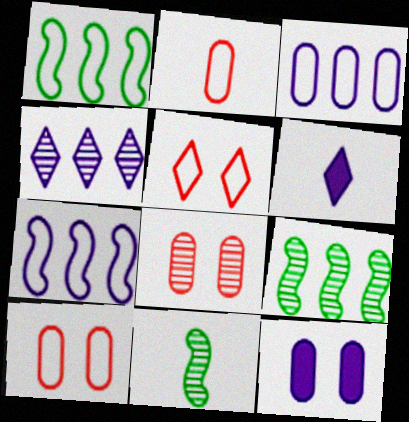[[1, 6, 8], 
[2, 6, 11], 
[4, 8, 11], 
[6, 9, 10]]